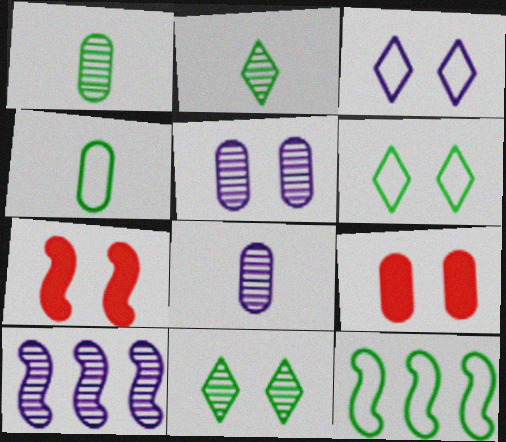[[4, 6, 12], 
[5, 6, 7]]